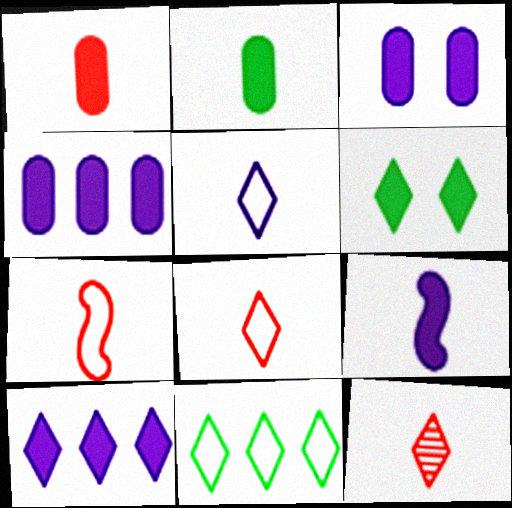[[1, 7, 12], 
[3, 9, 10]]